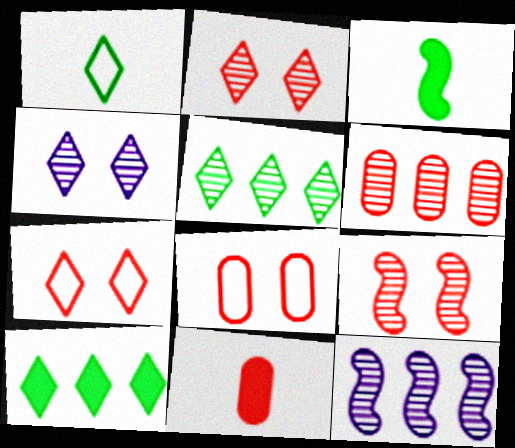[[5, 6, 12], 
[6, 8, 11]]